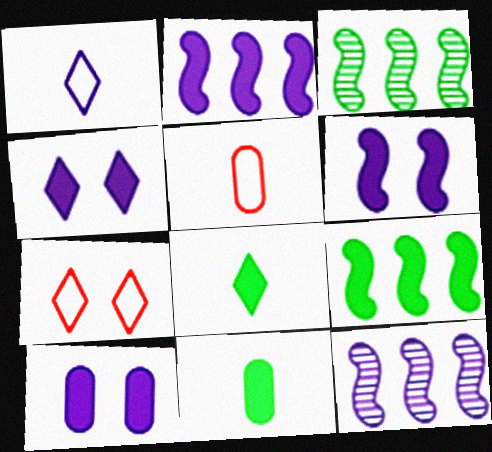[[1, 10, 12], 
[3, 4, 5], 
[4, 6, 10], 
[7, 11, 12]]